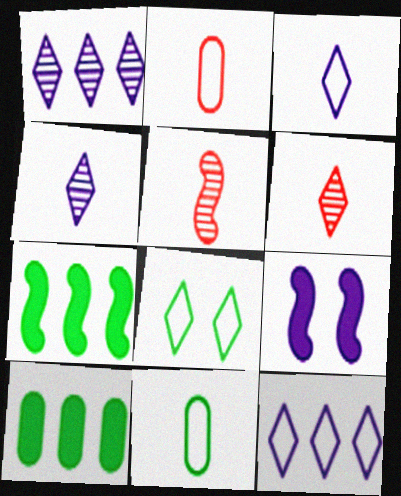[]